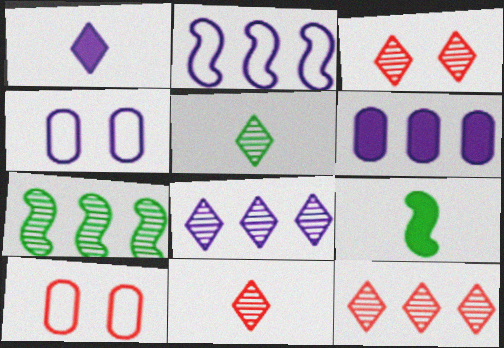[[1, 7, 10], 
[2, 6, 8], 
[3, 5, 8], 
[3, 11, 12], 
[4, 9, 12], 
[8, 9, 10]]